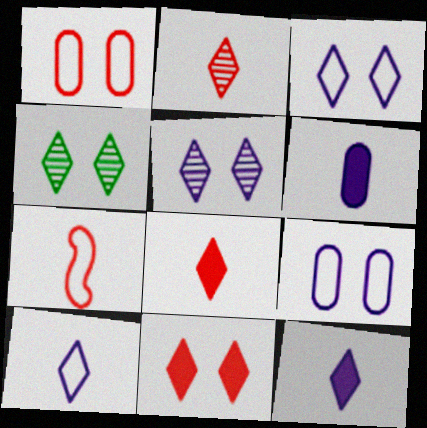[[3, 4, 11]]